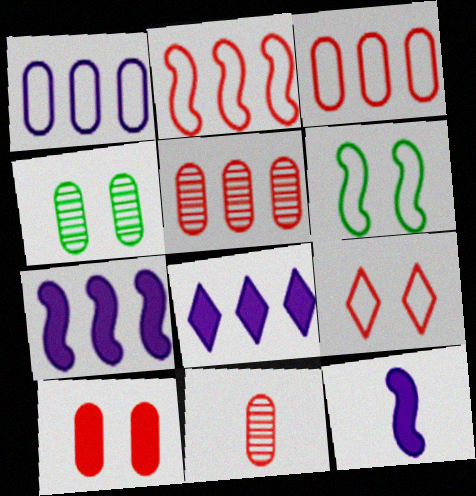[[3, 10, 11], 
[6, 8, 11]]